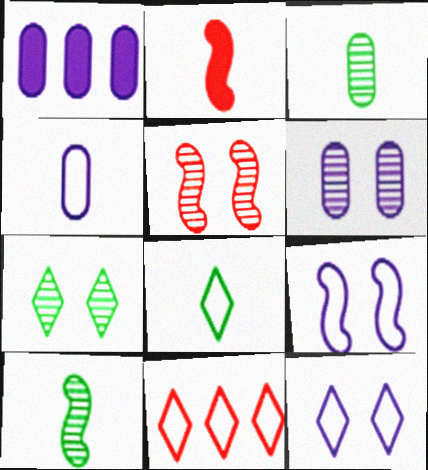[[1, 4, 6], 
[1, 5, 8], 
[5, 6, 7], 
[8, 11, 12]]